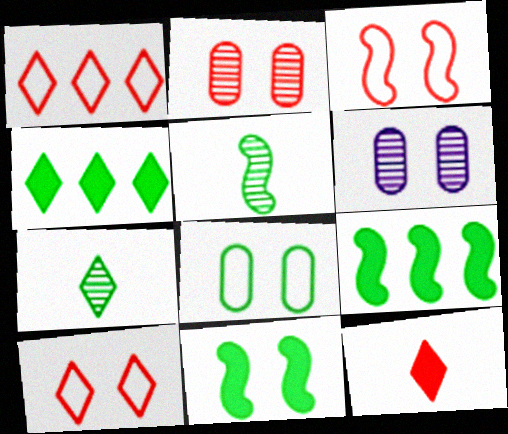[[4, 5, 8], 
[6, 10, 11], 
[7, 8, 9]]